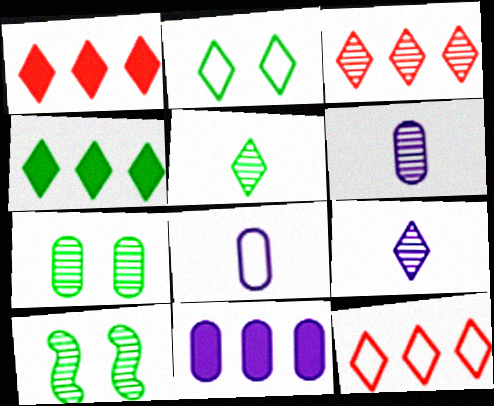[[1, 2, 9], 
[1, 3, 12], 
[1, 8, 10], 
[2, 4, 5], 
[3, 6, 10]]